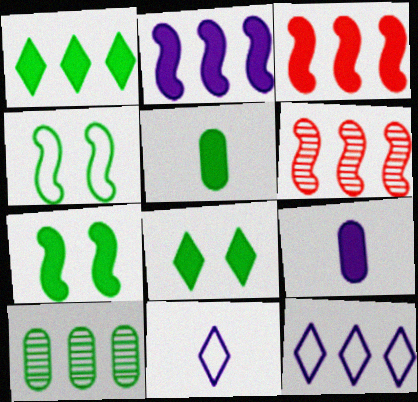[[1, 5, 7], 
[3, 8, 9], 
[3, 10, 12]]